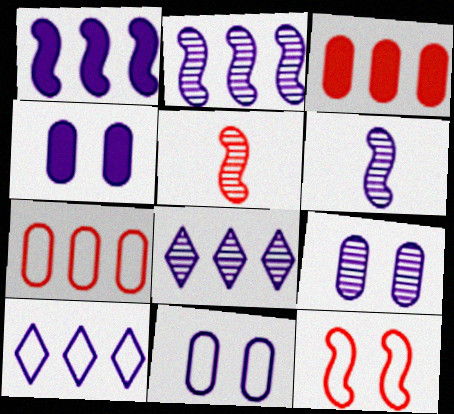[[4, 6, 10], 
[4, 9, 11], 
[6, 8, 9]]